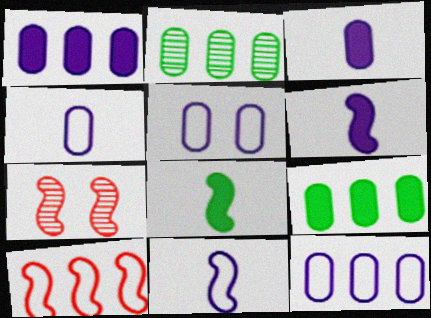[[4, 5, 12]]